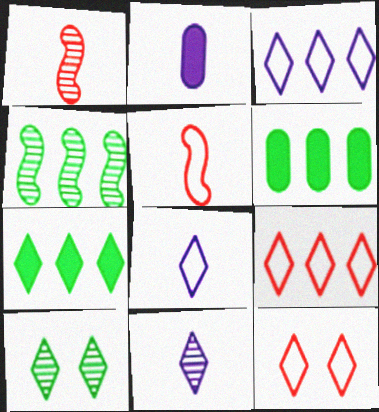[[2, 4, 12], 
[7, 11, 12]]